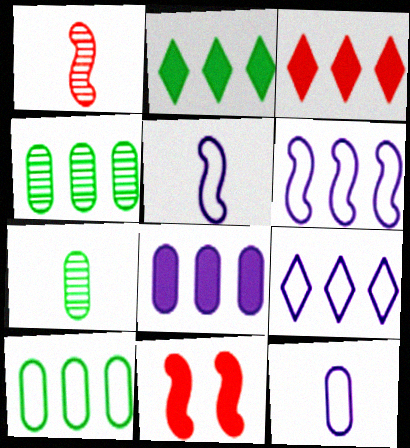[[3, 4, 6], 
[7, 9, 11]]